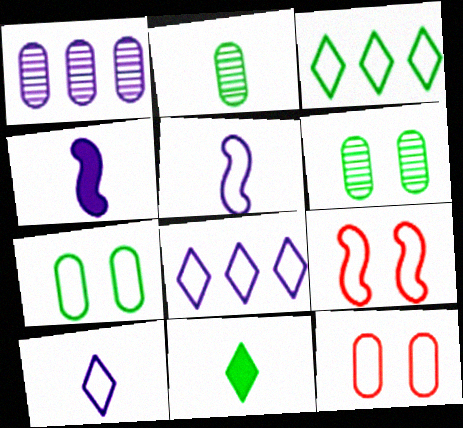[[1, 9, 11], 
[3, 5, 12]]